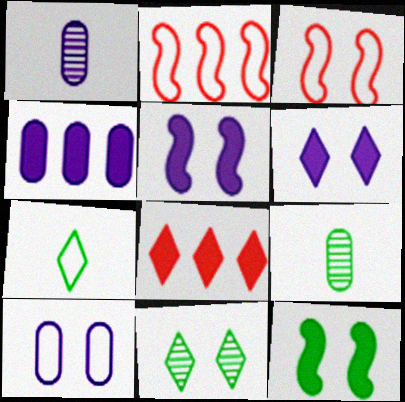[[1, 4, 10], 
[2, 6, 9], 
[2, 7, 10]]